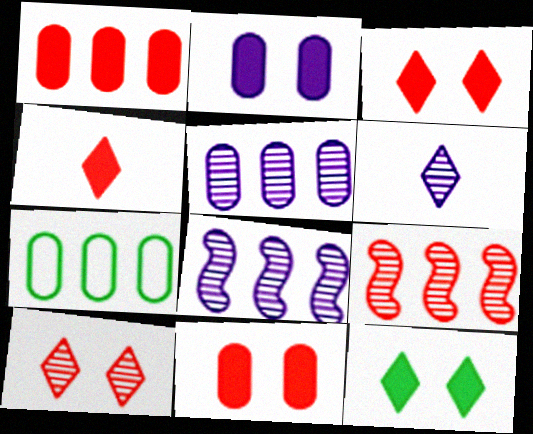[[1, 5, 7]]